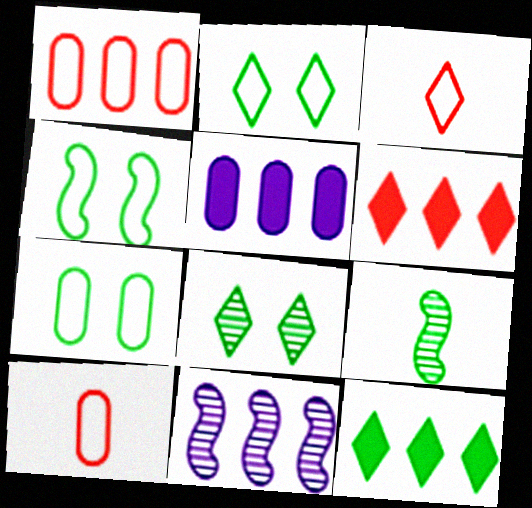[[1, 11, 12], 
[2, 4, 7], 
[7, 9, 12]]